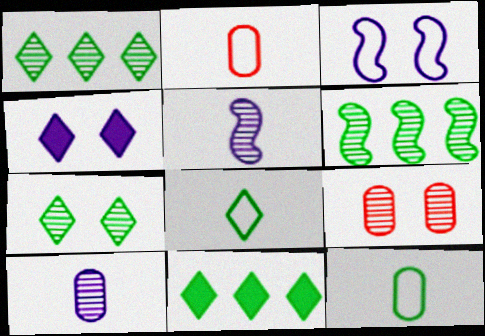[[1, 5, 9], 
[2, 4, 6], 
[7, 8, 11]]